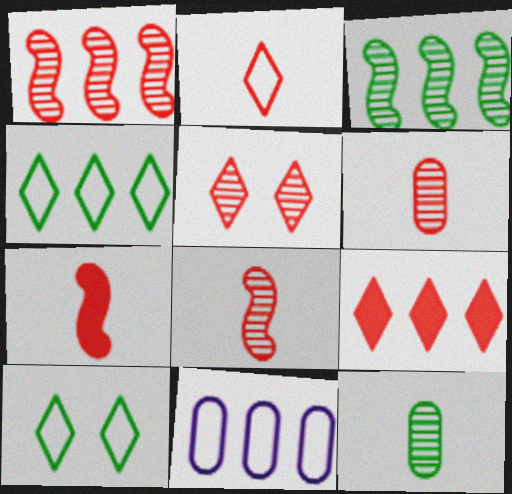[[1, 5, 6], 
[2, 5, 9], 
[2, 6, 7], 
[3, 9, 11]]